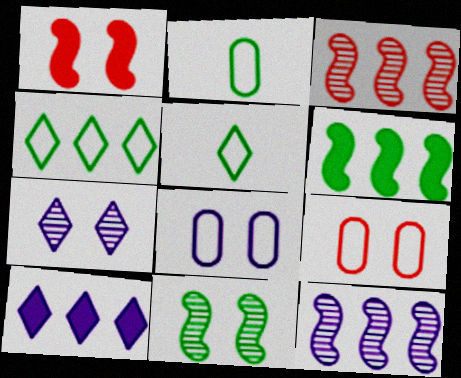[]